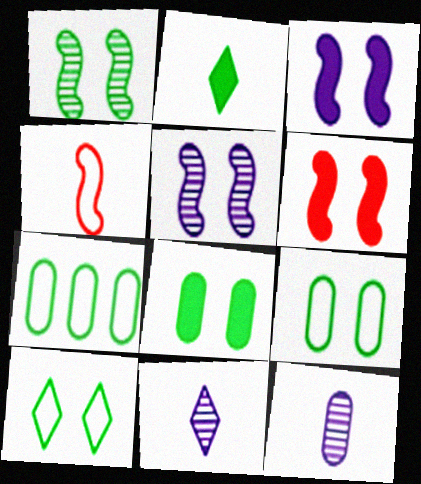[[1, 2, 7], 
[1, 8, 10], 
[2, 4, 12], 
[6, 7, 11]]